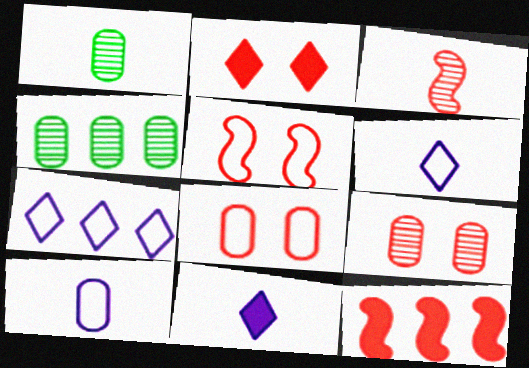[[2, 5, 9], 
[3, 5, 12], 
[4, 5, 11], 
[4, 7, 12]]